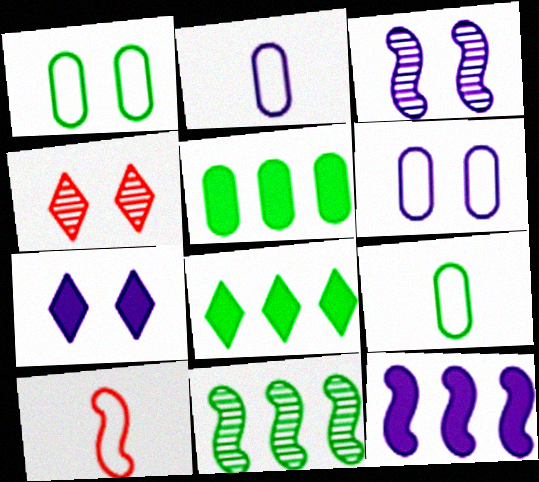[[3, 6, 7], 
[4, 9, 12]]